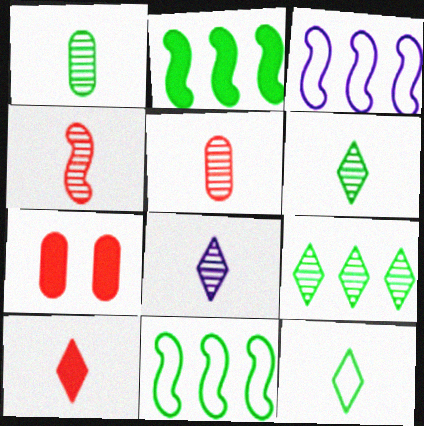[[1, 4, 8], 
[3, 6, 7], 
[7, 8, 11], 
[8, 10, 12]]